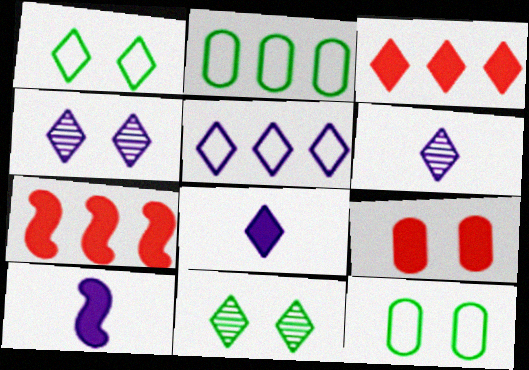[[1, 3, 6], 
[4, 5, 8], 
[6, 7, 12]]